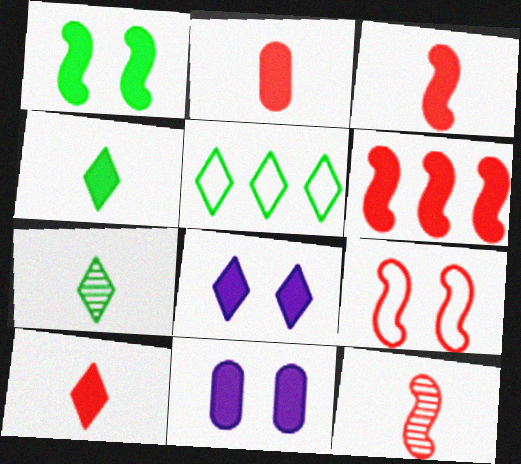[[2, 3, 10], 
[4, 6, 11], 
[5, 11, 12], 
[6, 9, 12]]